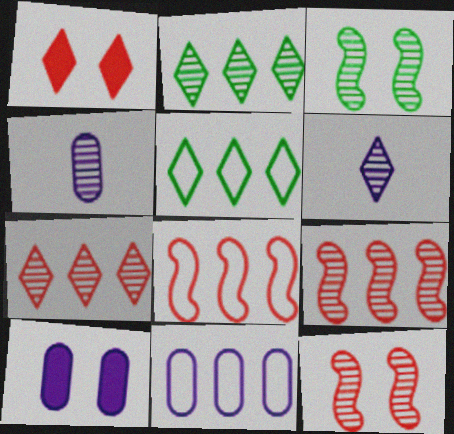[[1, 5, 6], 
[2, 4, 12], 
[3, 4, 7], 
[4, 10, 11], 
[5, 8, 11]]